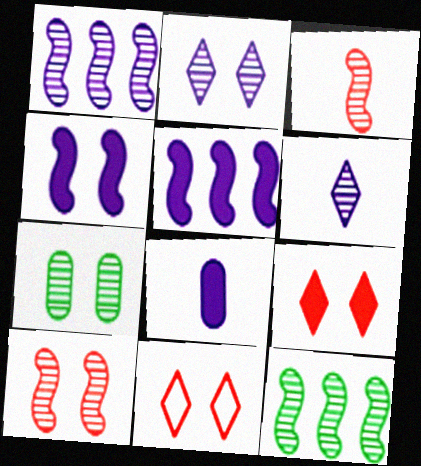[[2, 7, 10], 
[4, 7, 11], 
[8, 11, 12]]